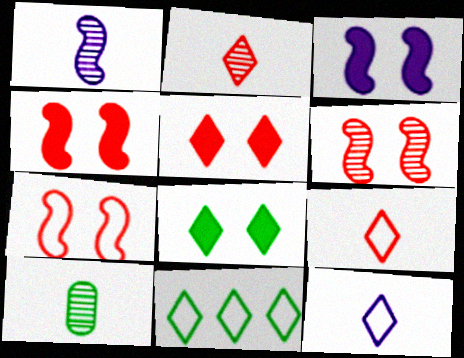[[1, 2, 10], 
[4, 6, 7]]